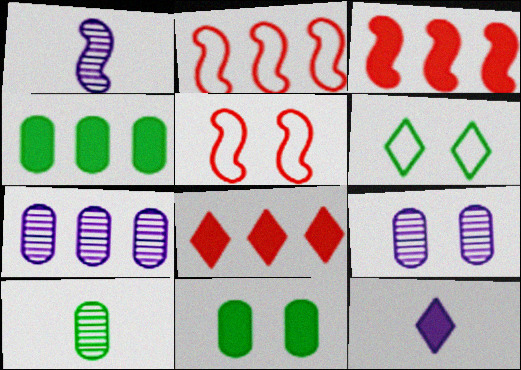[[3, 11, 12]]